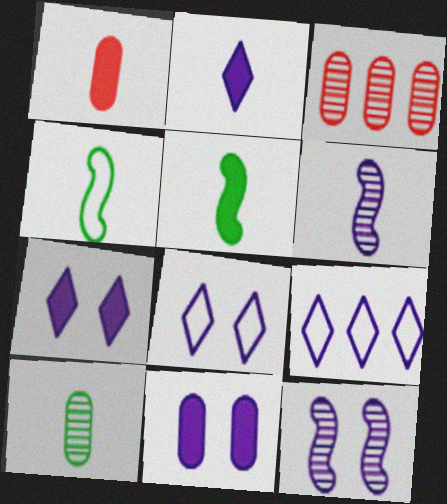[[1, 2, 5], 
[3, 4, 7], 
[3, 5, 8], 
[6, 9, 11], 
[8, 11, 12]]